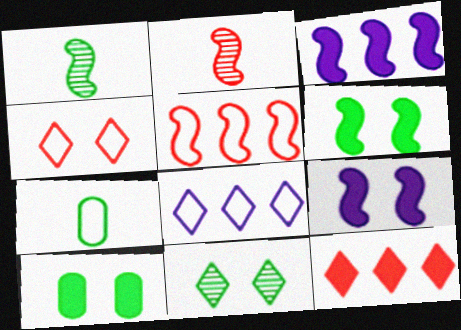[[1, 5, 9], 
[2, 8, 10]]